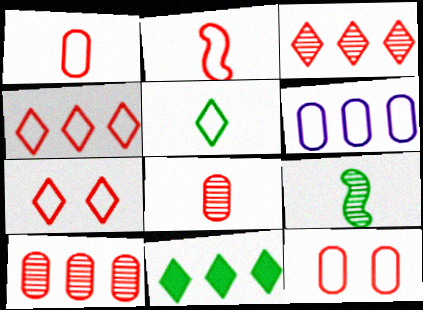[[2, 4, 12]]